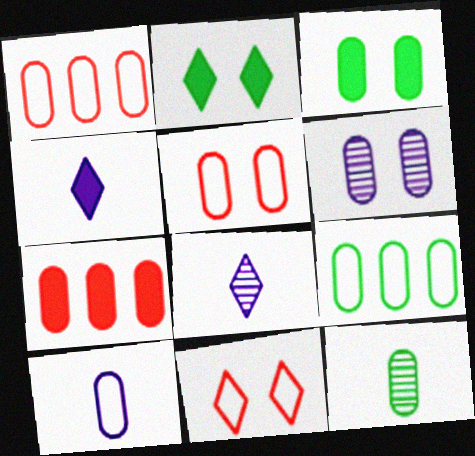[[3, 5, 6], 
[3, 9, 12], 
[5, 9, 10]]